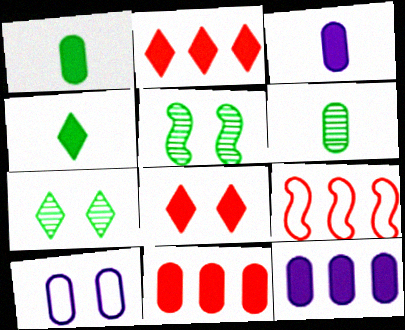[[3, 7, 9], 
[5, 8, 10], 
[6, 10, 11]]